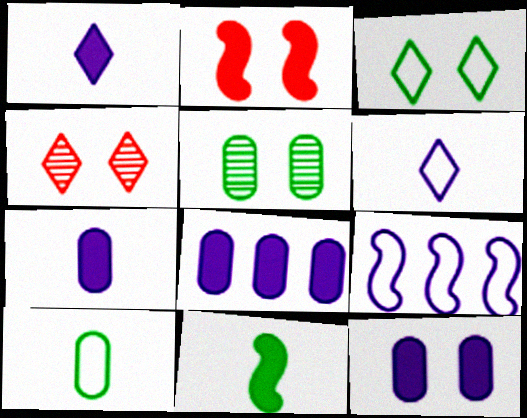[[7, 8, 12]]